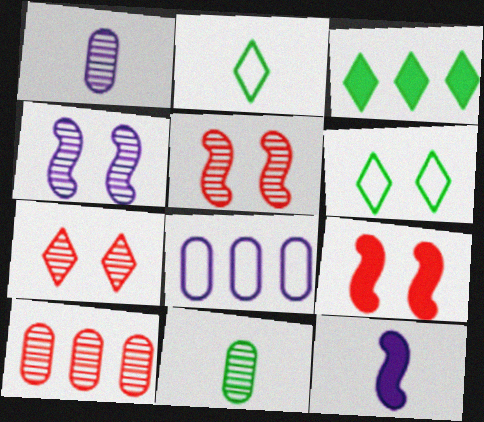[[6, 10, 12]]